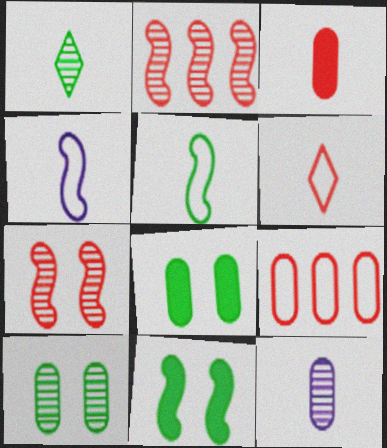[[1, 3, 4], 
[2, 4, 11], 
[8, 9, 12]]